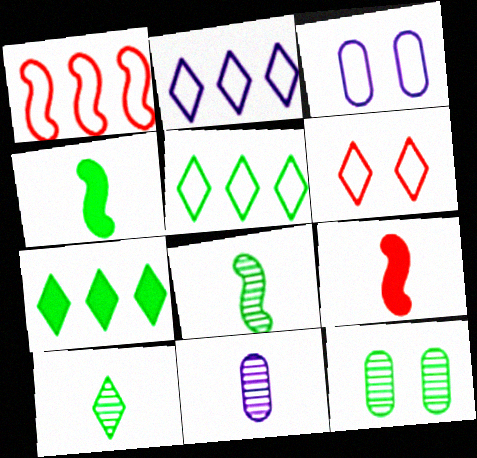[[2, 9, 12], 
[4, 5, 12]]